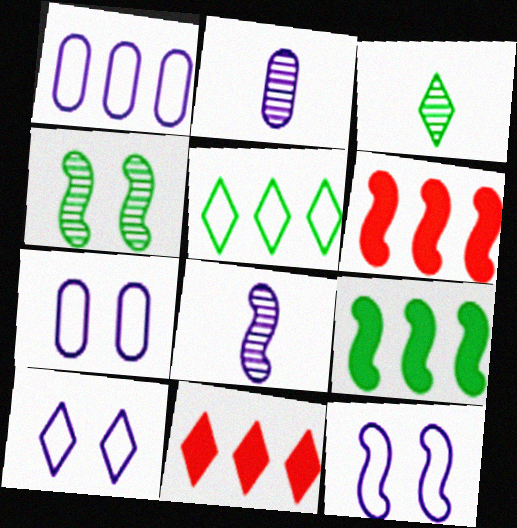[[3, 6, 7], 
[3, 10, 11], 
[7, 10, 12]]